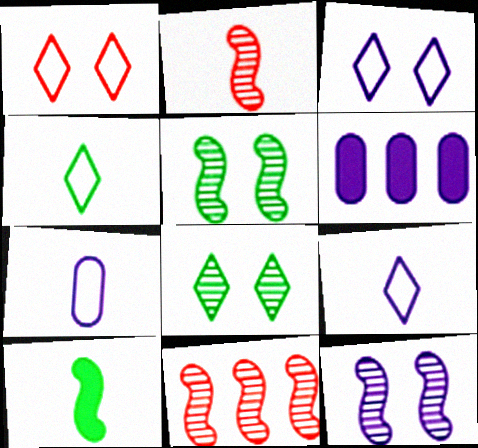[[6, 9, 12]]